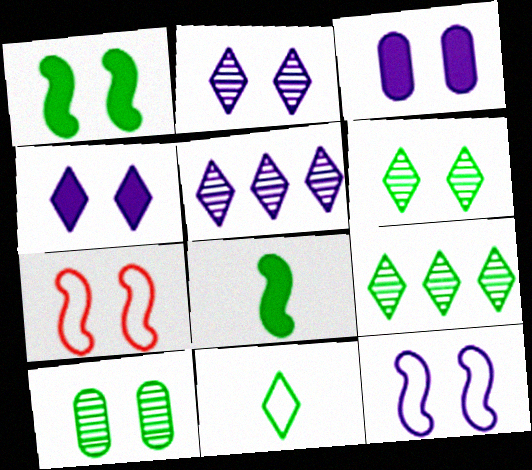[[2, 3, 12], 
[3, 6, 7], 
[4, 7, 10]]